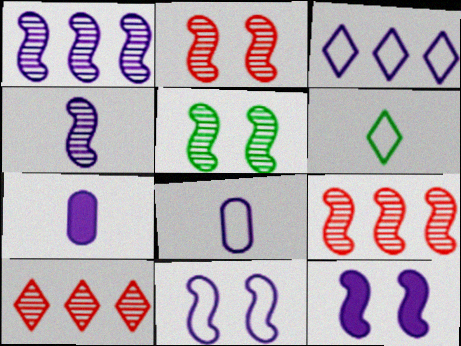[[3, 8, 11], 
[4, 5, 9]]